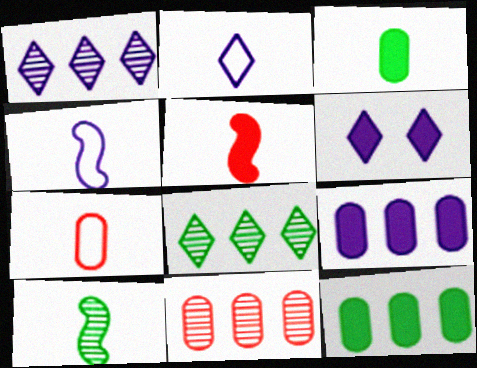[[1, 2, 6], 
[4, 5, 10], 
[5, 6, 12]]